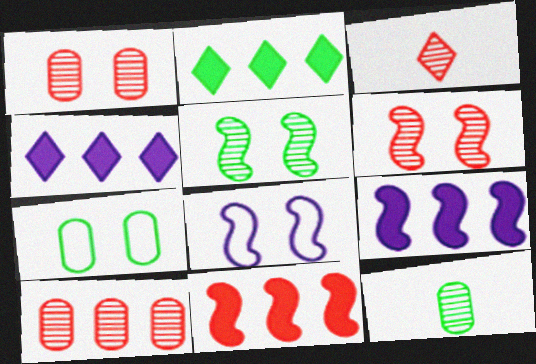[[3, 6, 10], 
[3, 7, 9]]